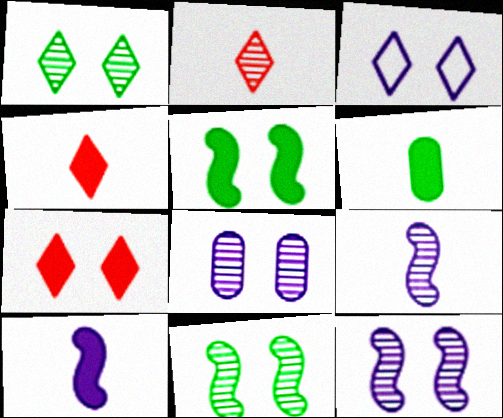[[1, 3, 7], 
[4, 6, 10]]